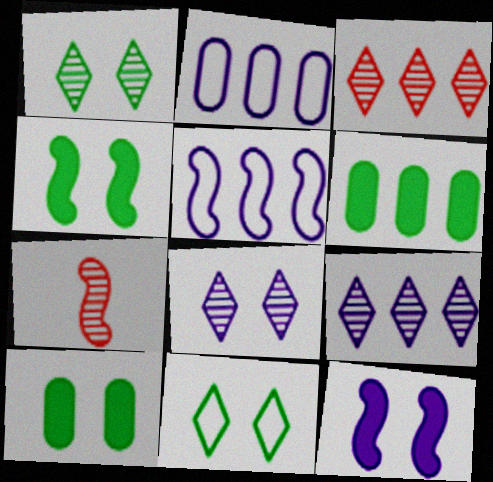[[3, 5, 6], 
[4, 5, 7]]